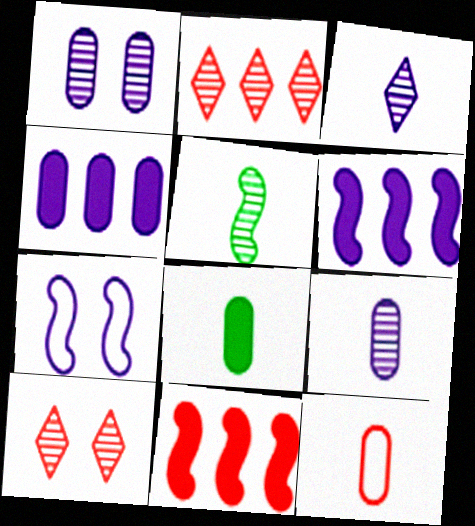[[1, 2, 5], 
[2, 7, 8], 
[3, 4, 7], 
[5, 7, 11], 
[8, 9, 12], 
[10, 11, 12]]